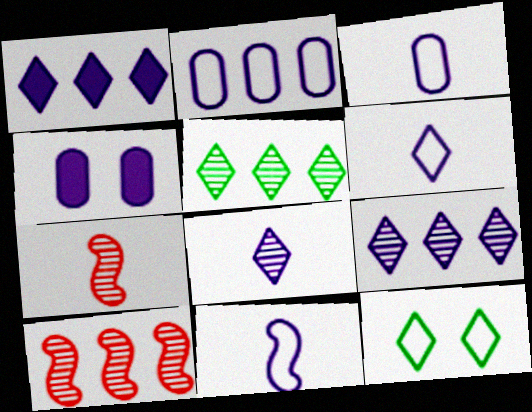[[3, 6, 11], 
[4, 9, 11]]